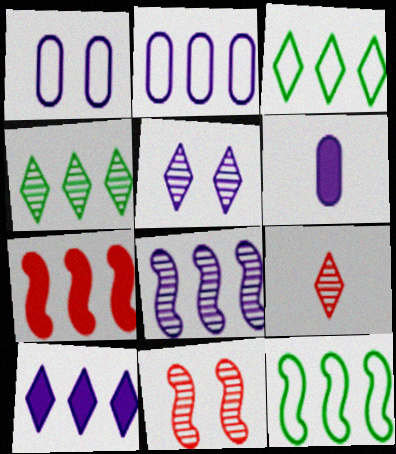[[2, 4, 7], 
[2, 8, 10], 
[3, 6, 11], 
[4, 5, 9], 
[7, 8, 12]]